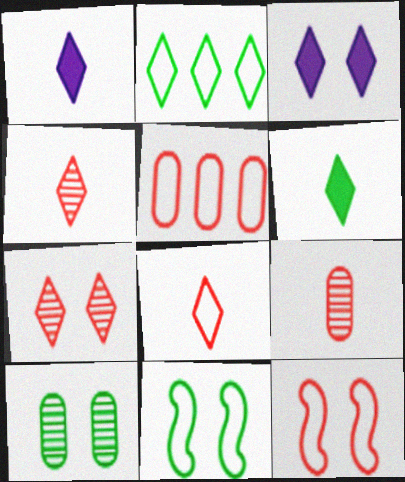[[1, 2, 7], 
[2, 3, 4], 
[3, 10, 12], 
[5, 8, 12]]